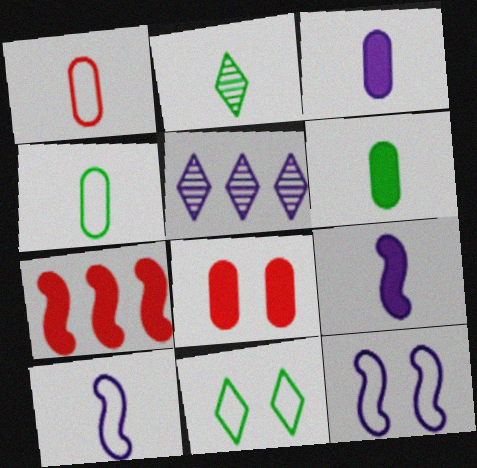[[1, 2, 9], 
[3, 5, 12]]